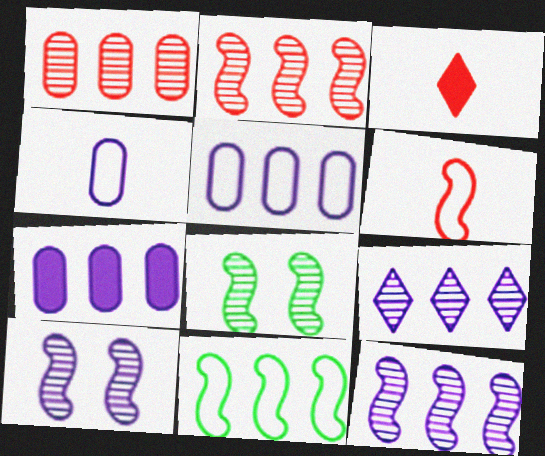[[3, 5, 8]]